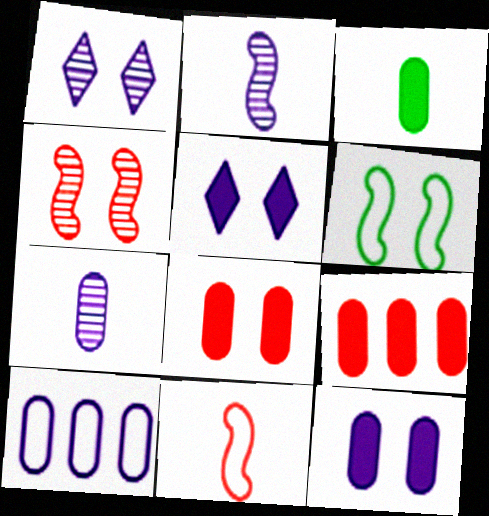[[1, 6, 8], 
[2, 5, 10], 
[3, 9, 12], 
[7, 10, 12]]